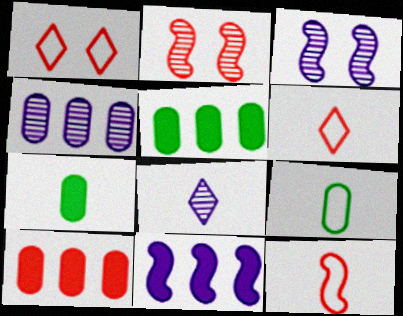[[2, 6, 10], 
[3, 4, 8], 
[3, 5, 6], 
[7, 8, 12]]